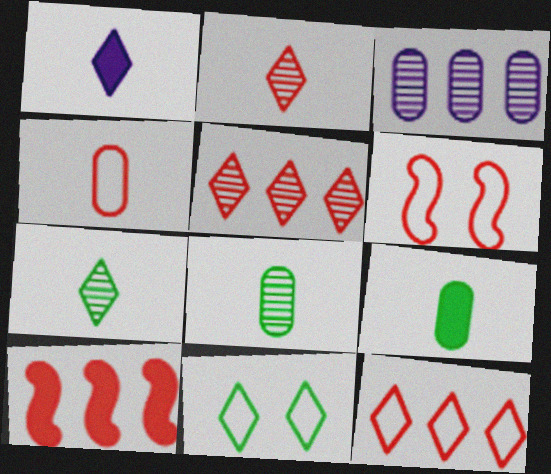[[1, 5, 11], 
[4, 6, 12]]